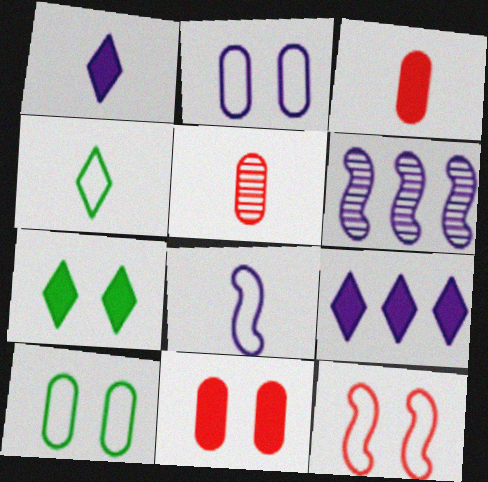[[1, 2, 6], 
[4, 6, 11]]